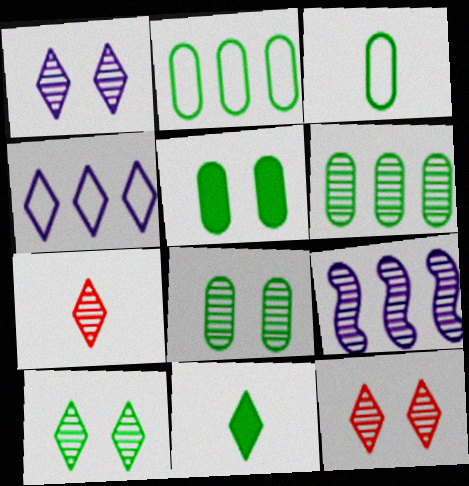[[1, 10, 12], 
[3, 5, 6], 
[4, 11, 12], 
[7, 8, 9]]